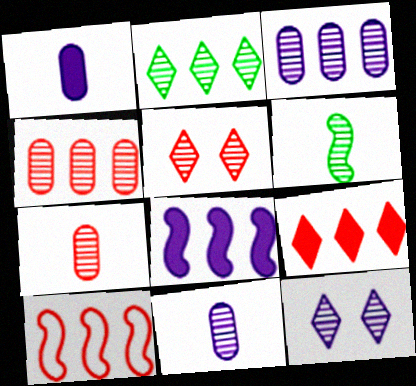[[3, 5, 6], 
[4, 6, 12], 
[4, 9, 10]]